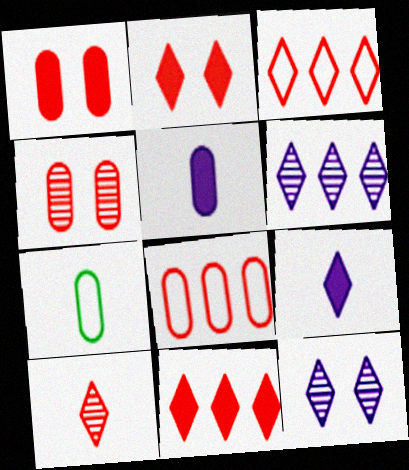[[2, 3, 10]]